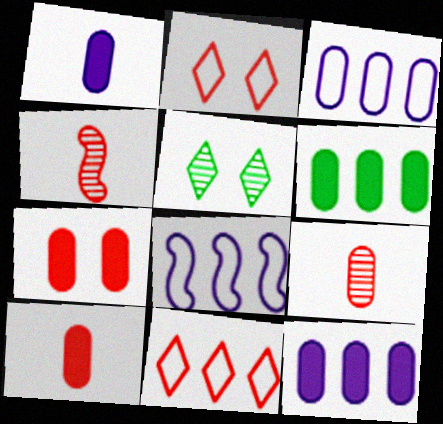[[1, 6, 7], 
[4, 7, 11], 
[5, 8, 10]]